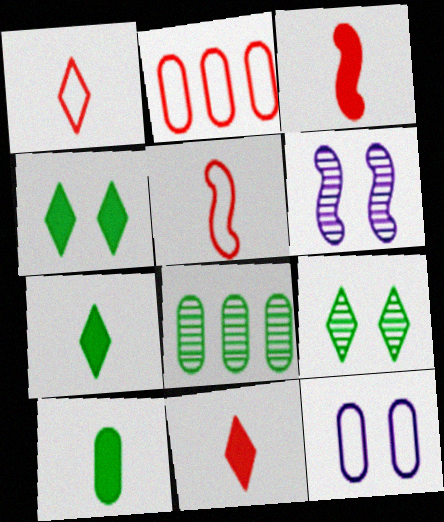[[2, 6, 7]]